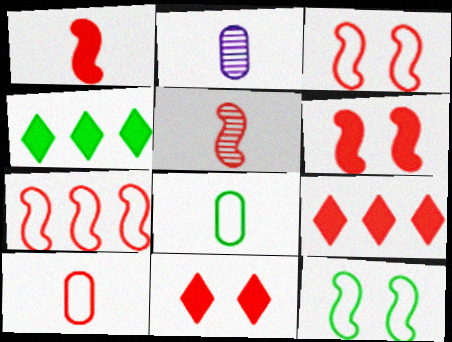[[2, 3, 4], 
[2, 9, 12], 
[5, 6, 7]]